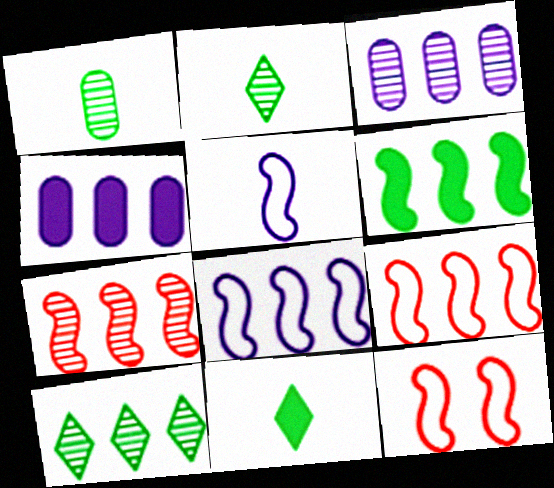[[2, 4, 12], 
[3, 7, 10], 
[3, 11, 12], 
[4, 9, 10], 
[6, 7, 8]]